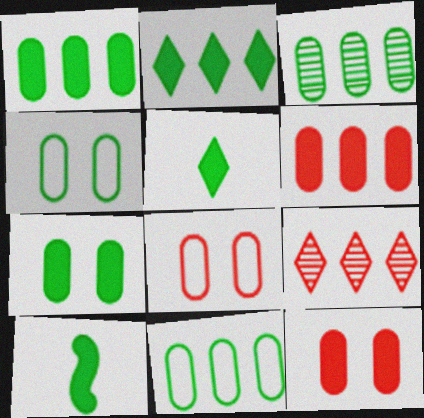[[1, 3, 11], 
[2, 7, 10]]